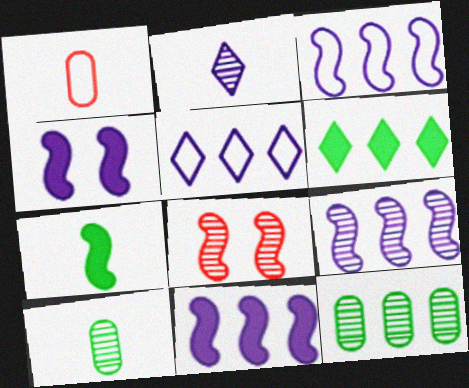[[1, 2, 7], 
[2, 8, 12], 
[3, 7, 8], 
[3, 9, 11]]